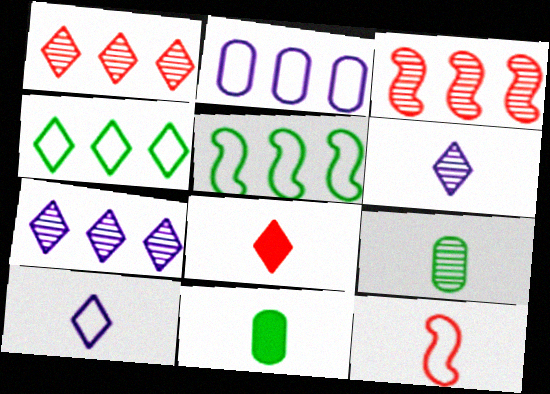[[6, 11, 12]]